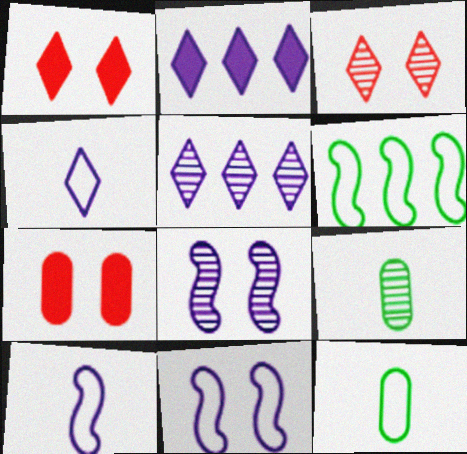[]